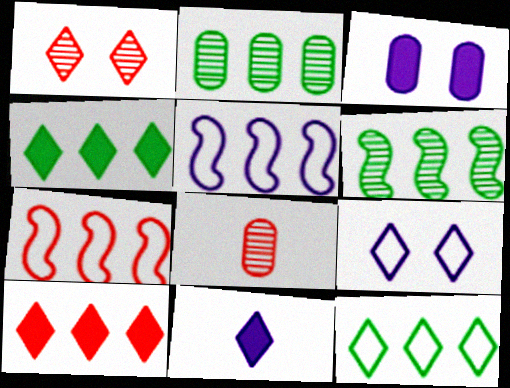[[1, 11, 12], 
[2, 5, 10]]